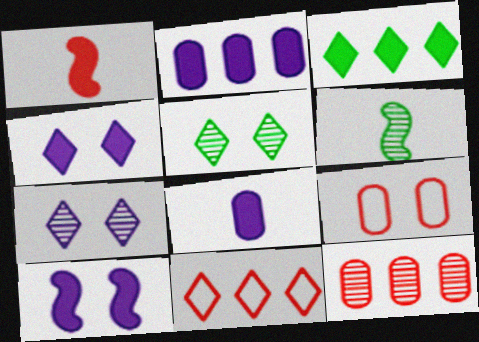[[5, 9, 10], 
[6, 7, 12]]